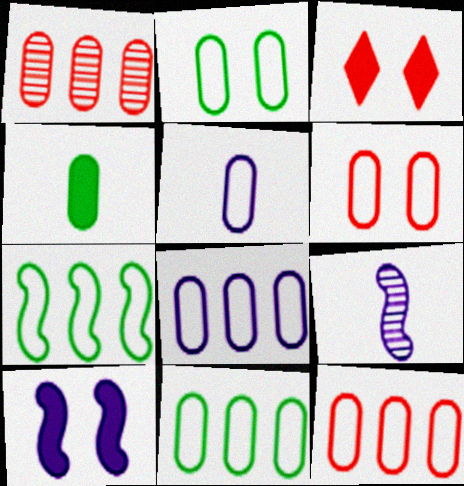[[2, 5, 12], 
[3, 9, 11], 
[5, 6, 11], 
[8, 11, 12]]